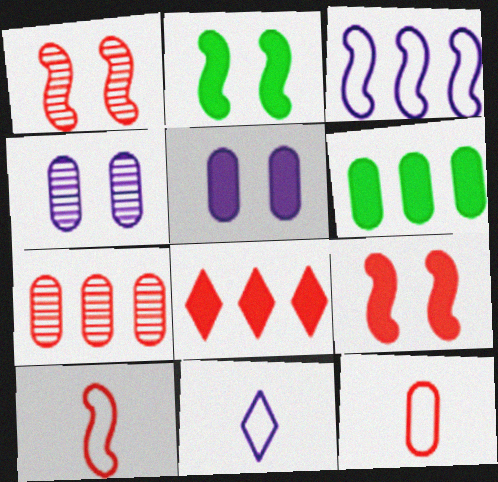[[1, 6, 11], 
[1, 8, 12], 
[2, 7, 11], 
[4, 6, 12]]